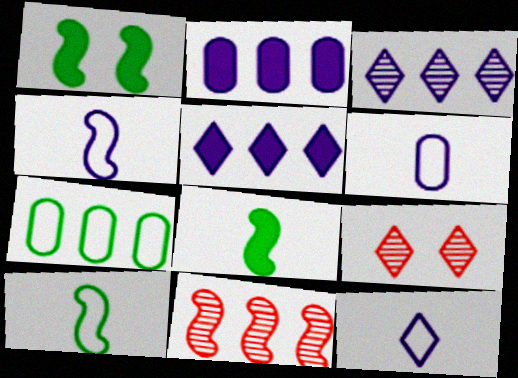[[1, 4, 11], 
[2, 9, 10], 
[4, 6, 12], 
[5, 7, 11]]